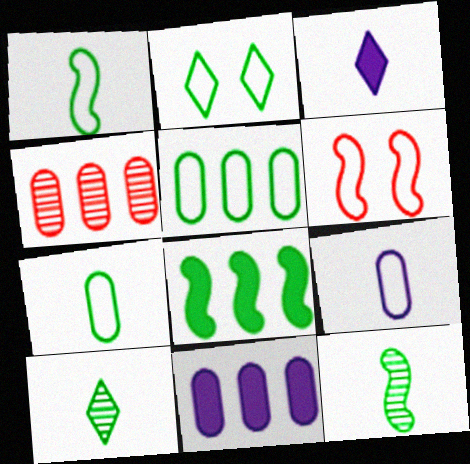[[1, 2, 5], 
[4, 5, 11], 
[6, 10, 11]]